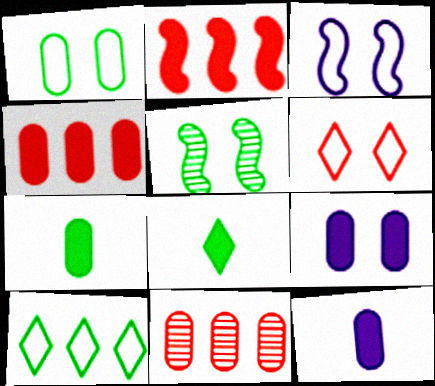[[1, 3, 6], 
[1, 11, 12], 
[2, 8, 9], 
[3, 8, 11], 
[4, 7, 9], 
[5, 6, 9], 
[5, 7, 10]]